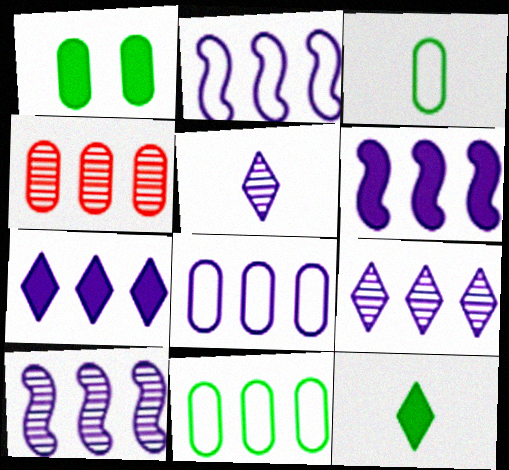[[2, 6, 10], 
[6, 8, 9], 
[7, 8, 10]]